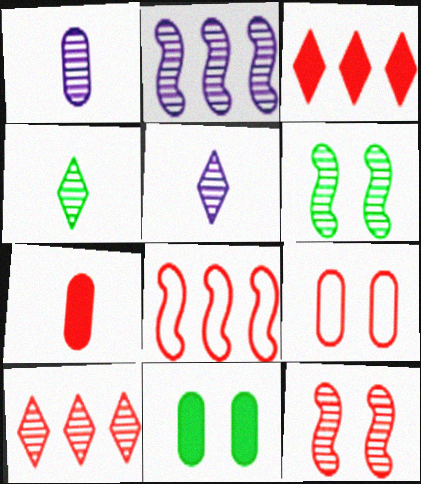[[1, 6, 10], 
[5, 8, 11]]